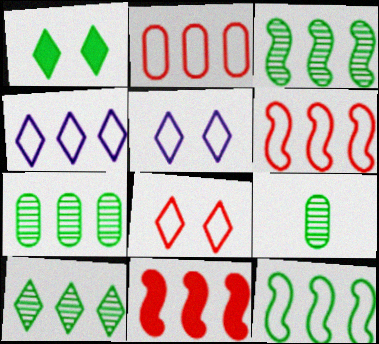[[1, 9, 12], 
[2, 4, 12], 
[3, 7, 10], 
[4, 7, 11], 
[5, 9, 11]]